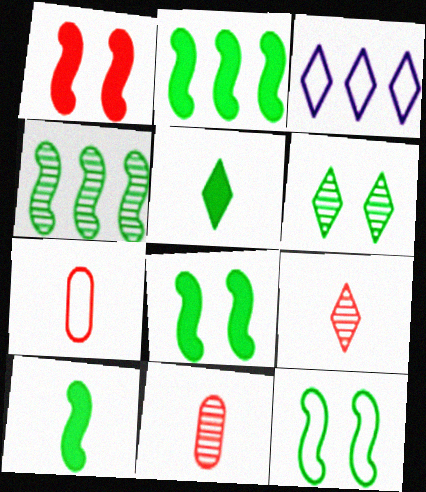[[2, 8, 10], 
[3, 7, 12], 
[3, 8, 11], 
[4, 10, 12]]